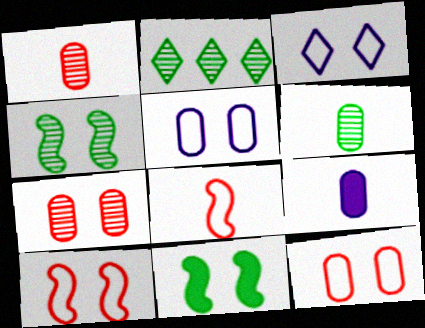[[2, 4, 6], 
[2, 9, 10], 
[3, 7, 11]]